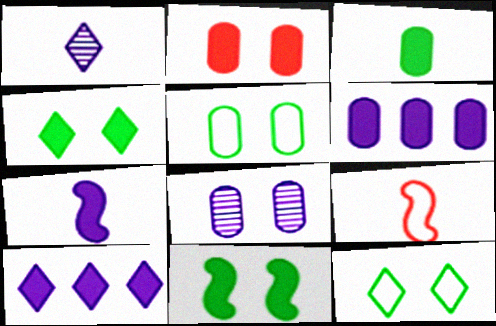[[1, 3, 9], 
[2, 3, 6], 
[2, 5, 8]]